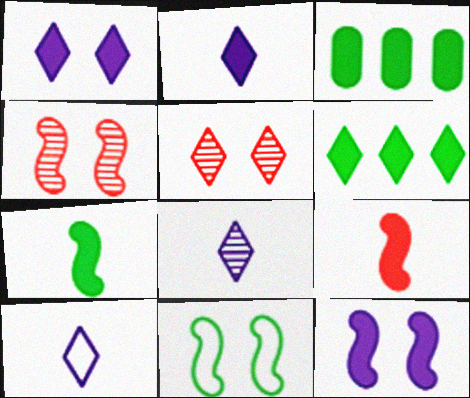[[1, 3, 9], 
[2, 8, 10], 
[3, 4, 10], 
[4, 11, 12], 
[5, 6, 10]]